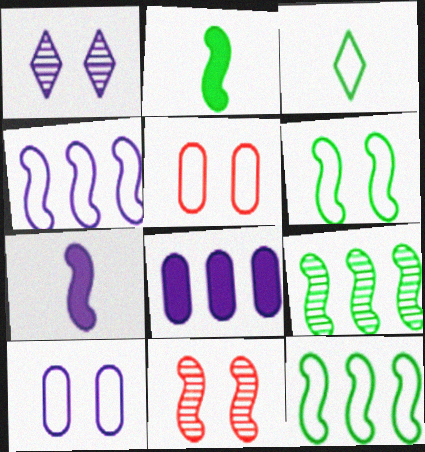[[2, 4, 11], 
[2, 6, 9], 
[3, 4, 5], 
[3, 8, 11], 
[7, 11, 12]]